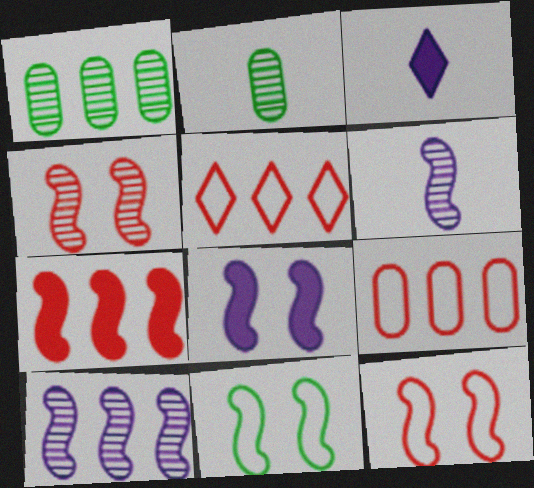[[1, 3, 12], 
[2, 5, 8], 
[4, 8, 11], 
[6, 7, 11]]